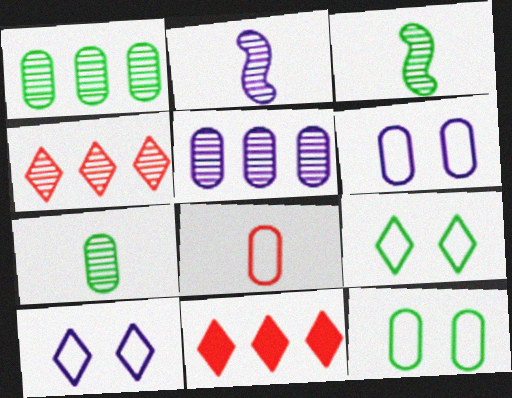[[2, 11, 12], 
[3, 6, 11]]